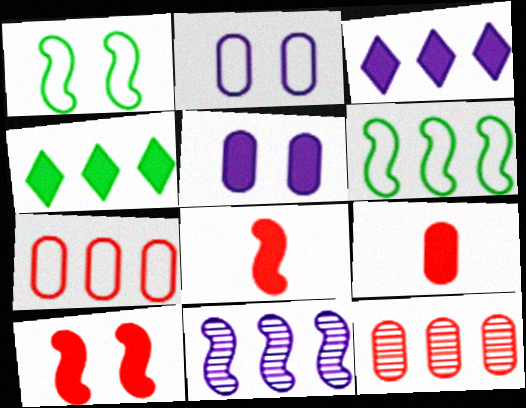[[1, 8, 11], 
[3, 6, 12], 
[4, 5, 8], 
[4, 7, 11]]